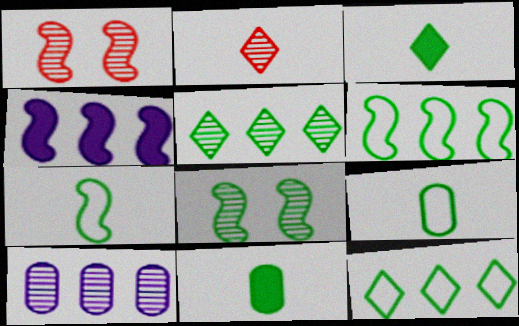[[1, 4, 7], 
[2, 8, 10], 
[8, 11, 12]]